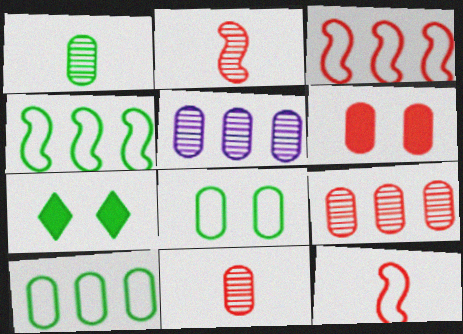[[1, 4, 7], 
[5, 7, 12]]